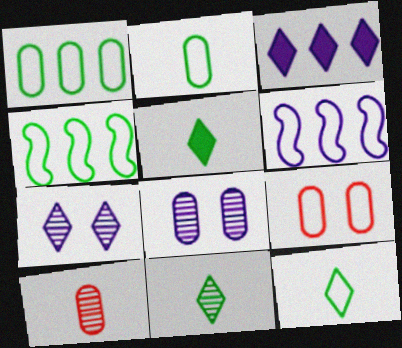[[5, 11, 12], 
[6, 9, 12]]